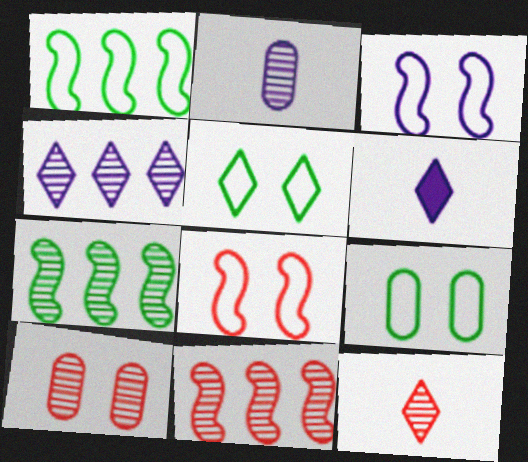[[1, 6, 10], 
[6, 9, 11], 
[10, 11, 12]]